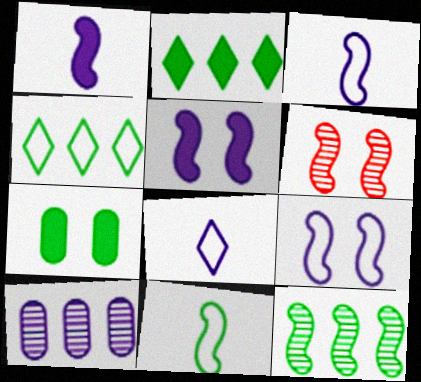[[5, 8, 10]]